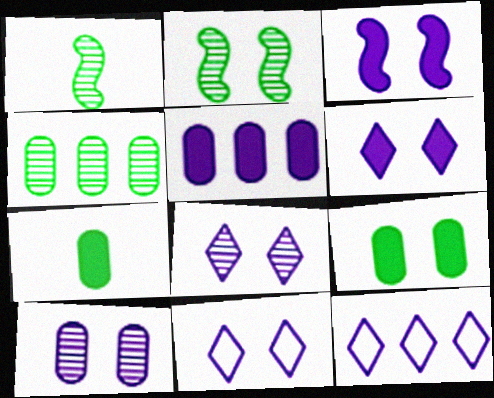[[3, 10, 11], 
[6, 8, 11]]